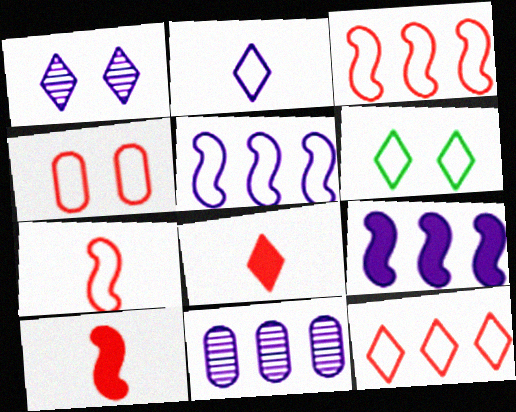[[2, 6, 12], 
[4, 7, 12], 
[6, 10, 11]]